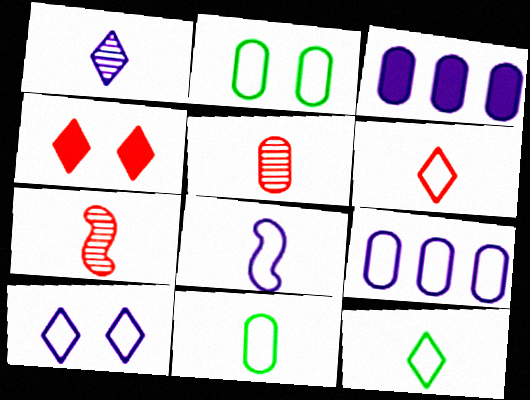[[2, 3, 5], 
[6, 8, 11], 
[8, 9, 10]]